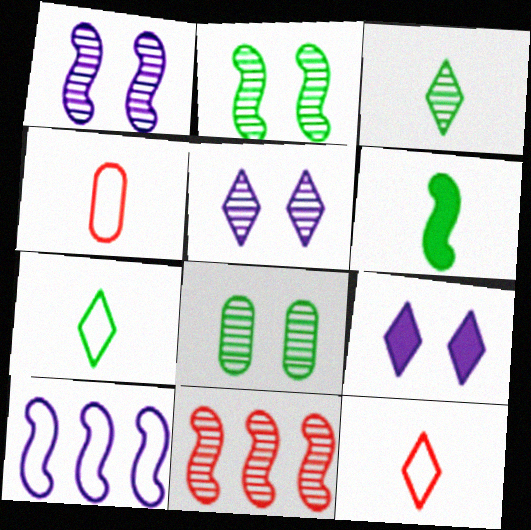[]